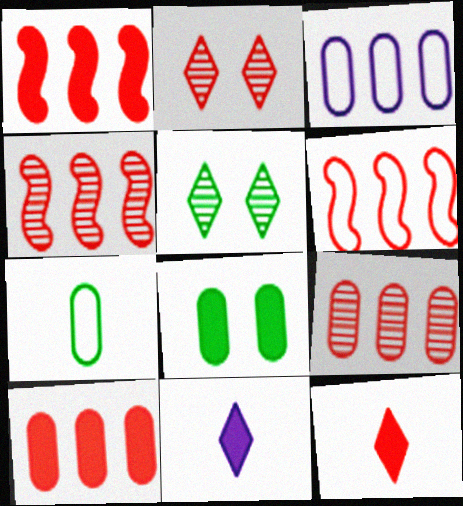[[1, 4, 6], 
[1, 8, 11]]